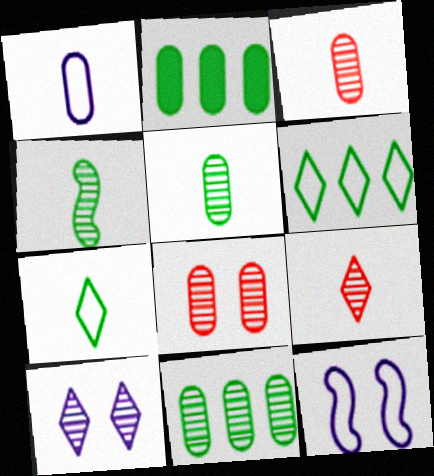[[1, 2, 8], 
[2, 9, 12]]